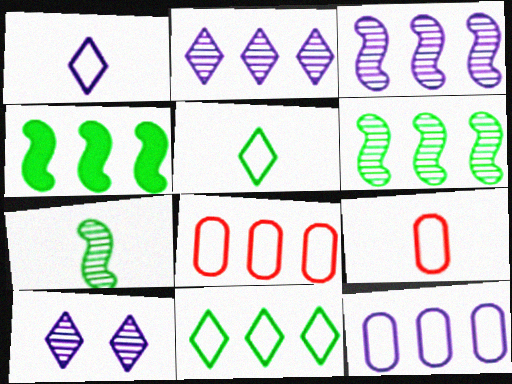[[2, 4, 8], 
[4, 9, 10]]